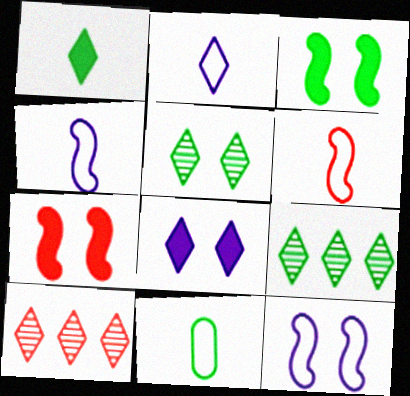[[2, 6, 11], 
[3, 9, 11]]